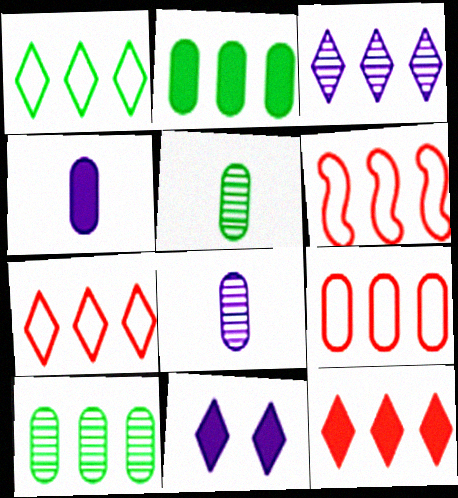[[1, 3, 12], 
[2, 3, 6], 
[5, 6, 11], 
[6, 7, 9]]